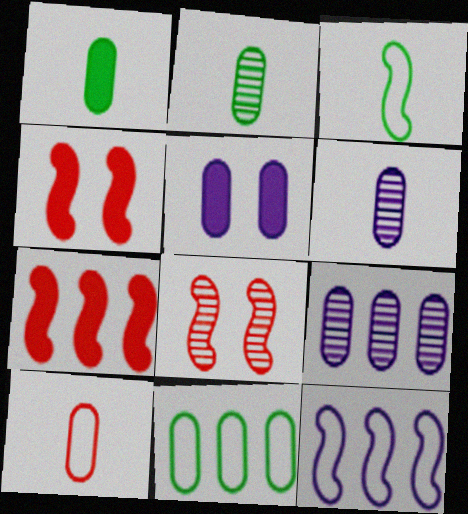[[1, 6, 10]]